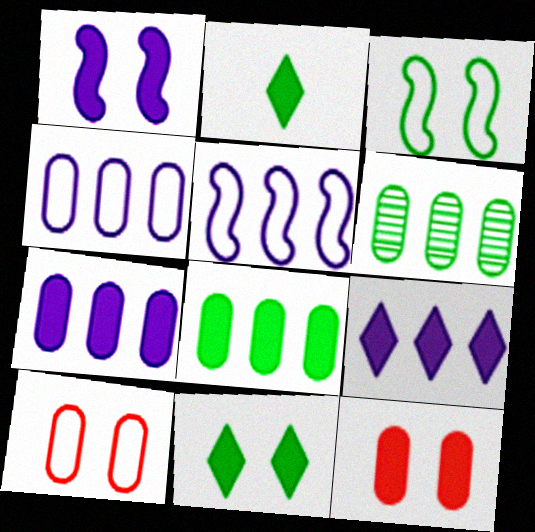[[1, 11, 12], 
[2, 3, 6]]